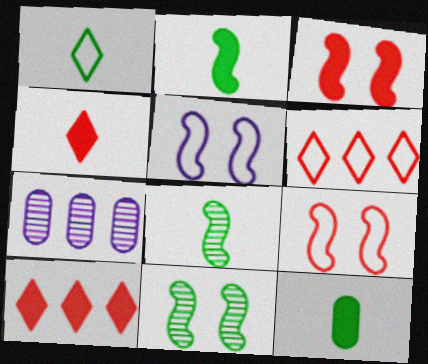[[1, 3, 7], 
[1, 8, 12], 
[3, 5, 11]]